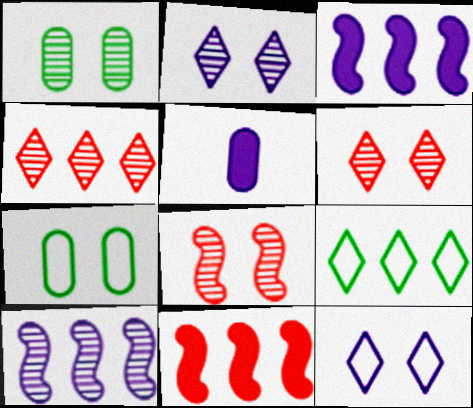[[1, 2, 8], 
[5, 8, 9], 
[5, 10, 12]]